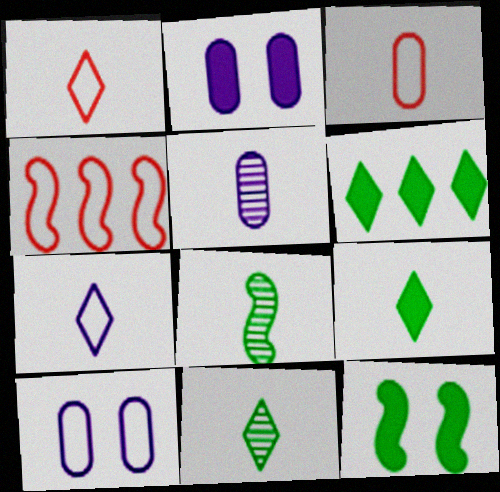[[2, 4, 11]]